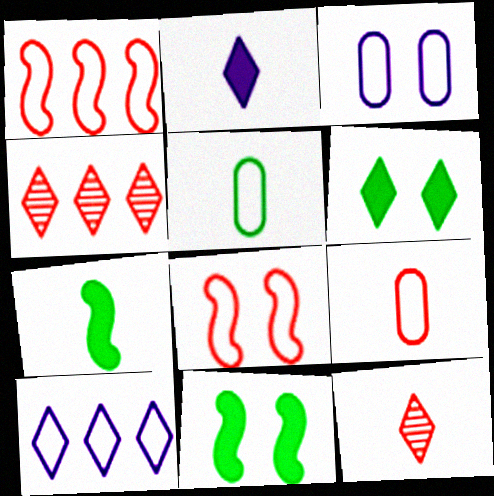[[3, 4, 7], 
[5, 8, 10], 
[6, 10, 12]]